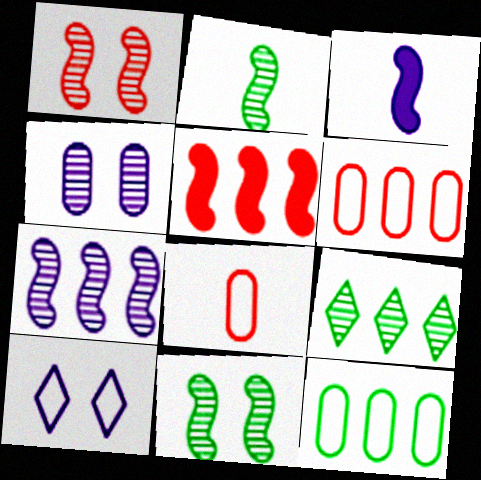[[1, 2, 7]]